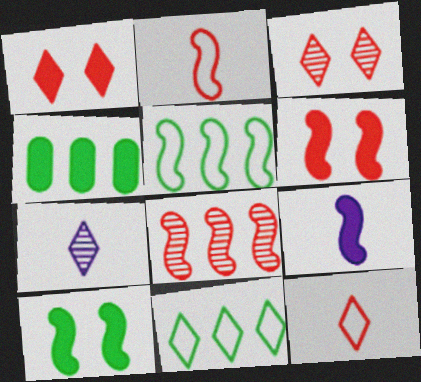[[1, 4, 9], 
[1, 7, 11], 
[2, 6, 8]]